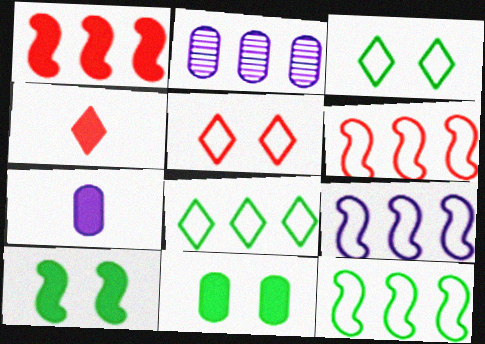[[1, 2, 8], 
[6, 9, 12]]